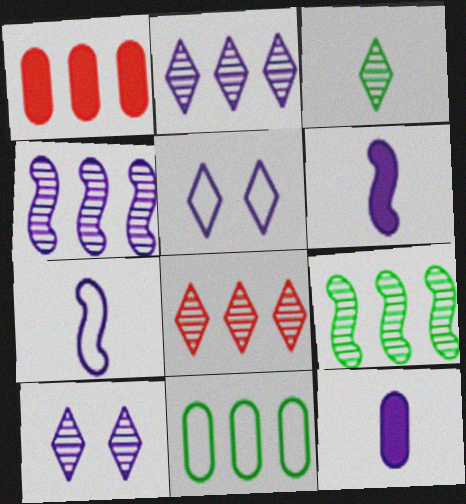[[3, 8, 10], 
[4, 5, 12]]